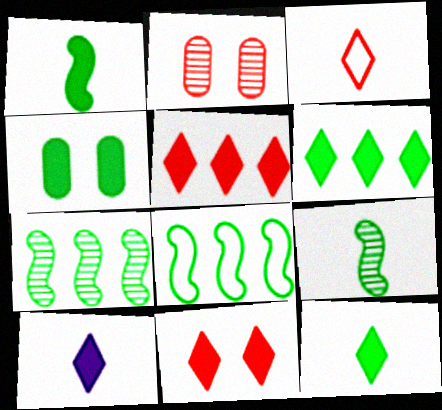[[1, 4, 6], 
[2, 8, 10], 
[6, 10, 11]]